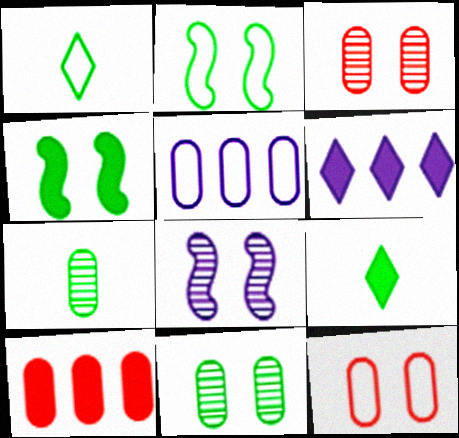[[1, 8, 10]]